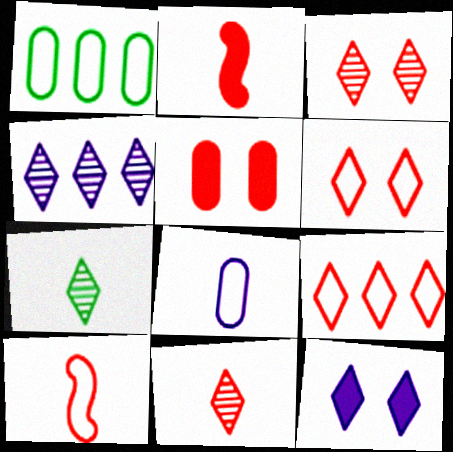[[2, 7, 8], 
[3, 4, 7], 
[7, 9, 12]]